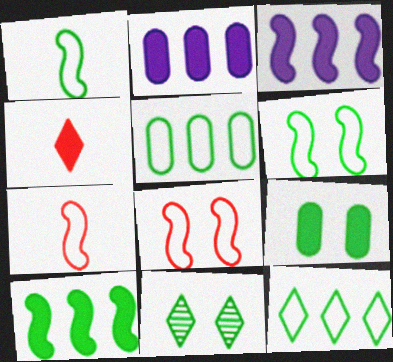[[2, 7, 11], 
[3, 4, 9], 
[6, 9, 11]]